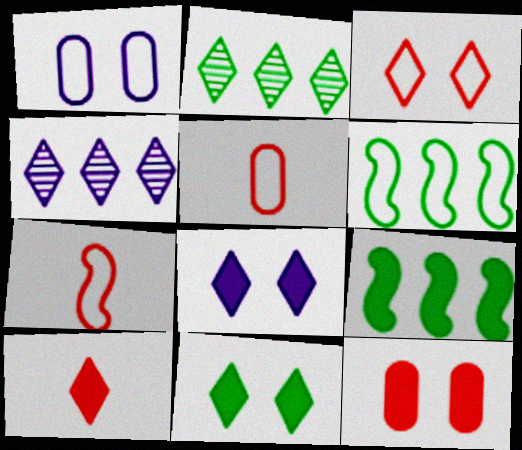[]